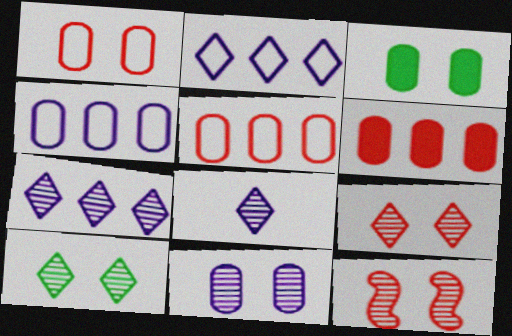[[1, 3, 11], 
[10, 11, 12]]